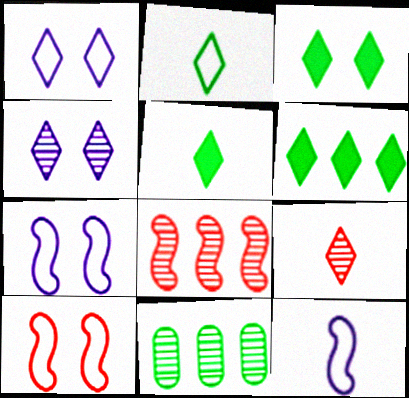[[1, 6, 9], 
[3, 5, 6]]